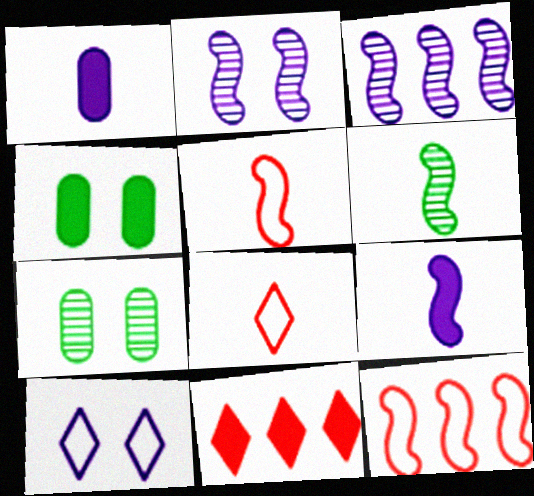[[1, 3, 10], 
[1, 6, 8], 
[3, 4, 8], 
[4, 9, 11], 
[5, 6, 9]]